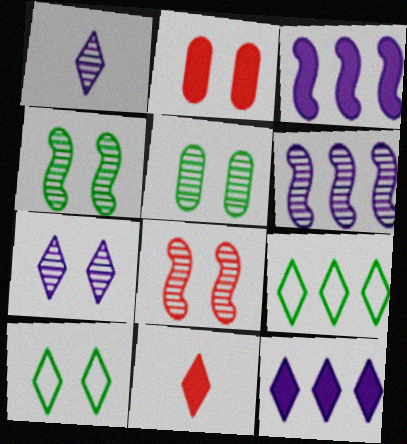[[5, 7, 8], 
[7, 9, 11]]